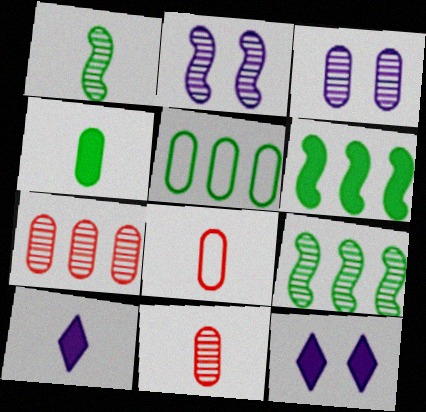[[1, 8, 10], 
[8, 9, 12]]